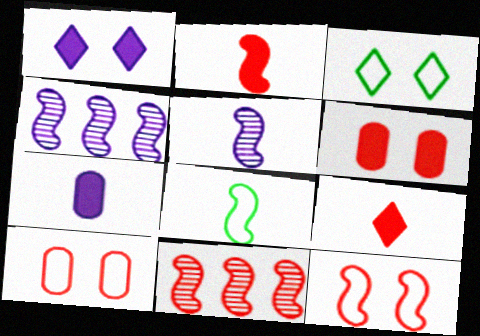[[2, 5, 8], 
[2, 11, 12], 
[3, 7, 11], 
[9, 10, 11]]